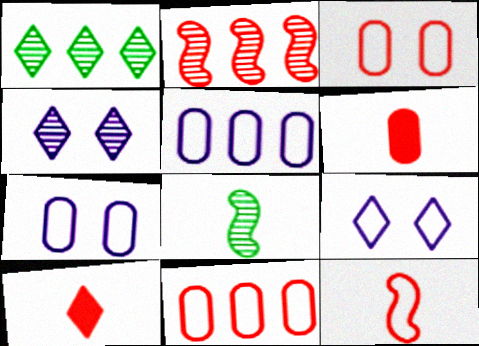[[1, 9, 10], 
[2, 3, 10]]